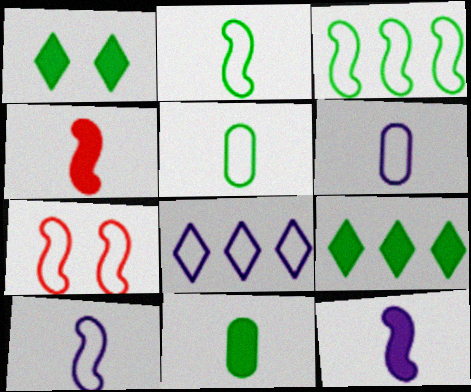[[3, 7, 10], 
[5, 7, 8]]